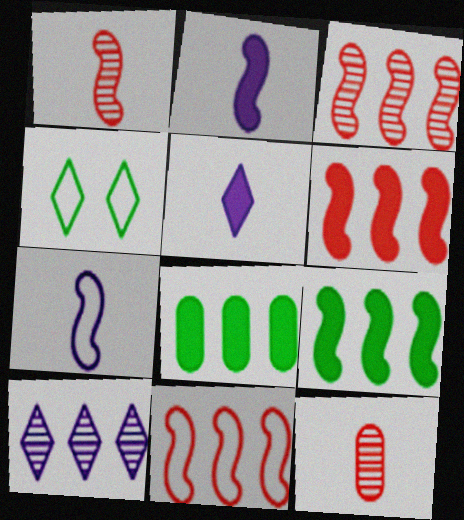[[3, 6, 11], 
[8, 10, 11]]